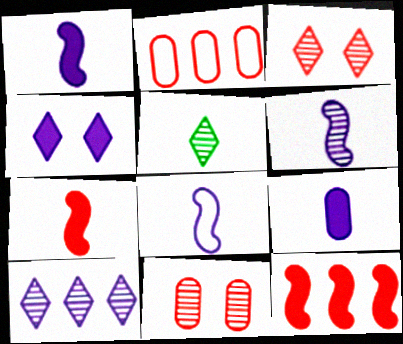[[1, 6, 8], 
[2, 3, 7], 
[3, 5, 10]]